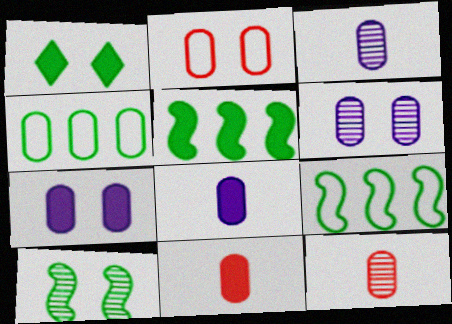[[4, 6, 11], 
[4, 7, 12]]